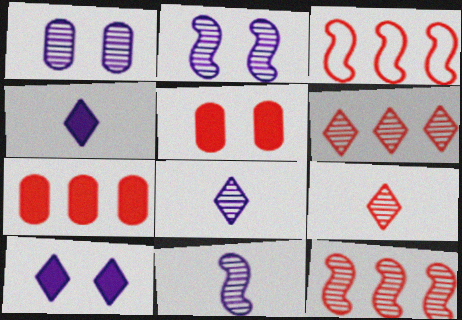[[3, 5, 9], 
[3, 6, 7]]